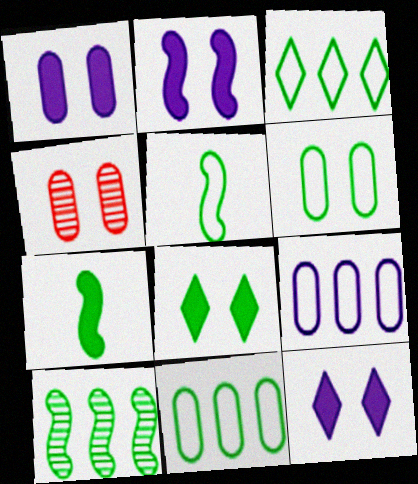[[1, 2, 12], 
[1, 4, 6], 
[3, 5, 6]]